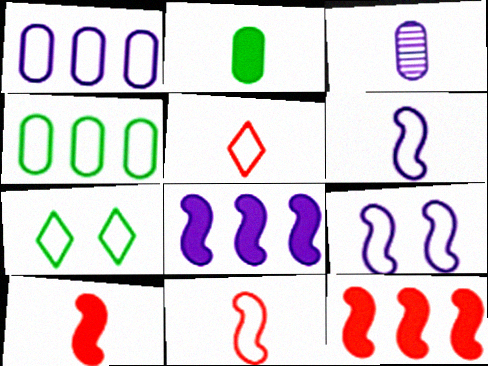[[1, 7, 11], 
[3, 7, 12], 
[4, 5, 9]]